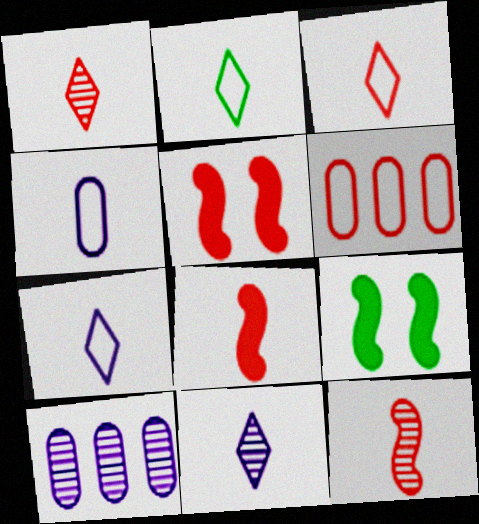[[1, 5, 6], 
[2, 3, 7], 
[2, 5, 10], 
[3, 9, 10], 
[6, 9, 11]]